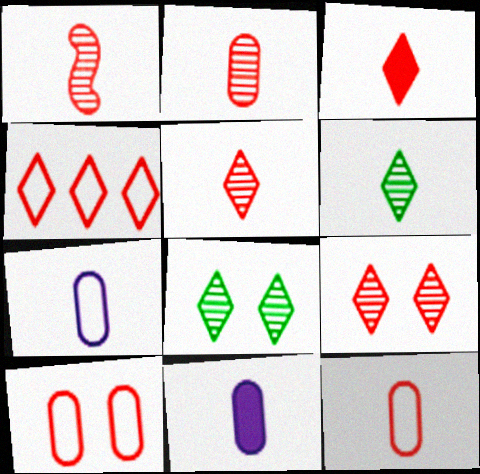[[1, 2, 5], 
[1, 3, 12], 
[3, 4, 9]]